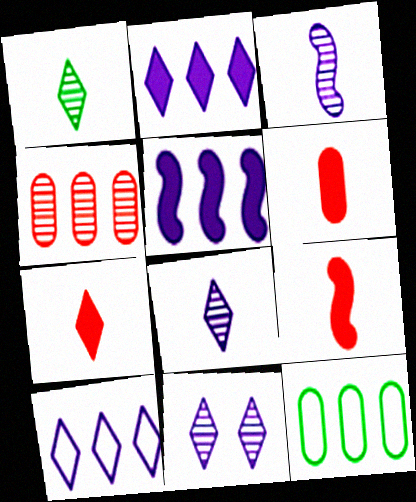[[6, 7, 9], 
[9, 11, 12]]